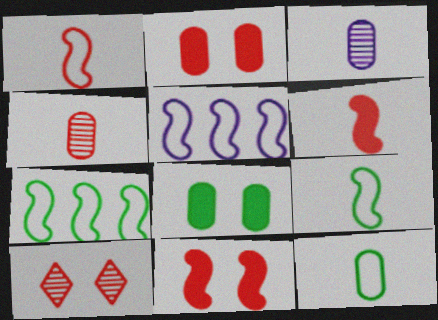[]